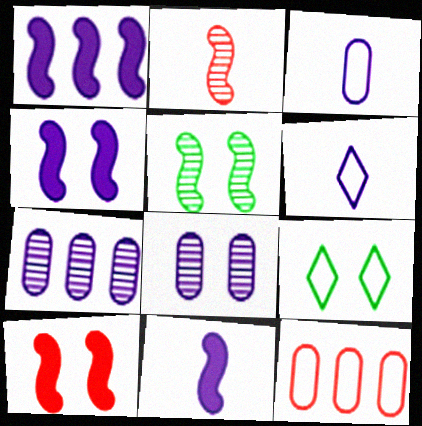[[1, 4, 11], 
[1, 6, 8], 
[4, 6, 7], 
[8, 9, 10]]